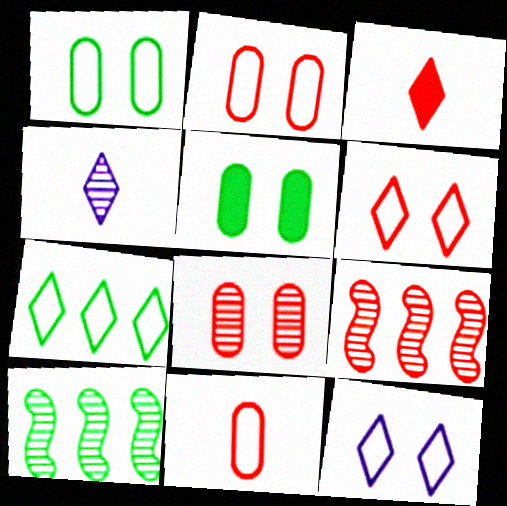[[2, 3, 9], 
[4, 8, 10]]